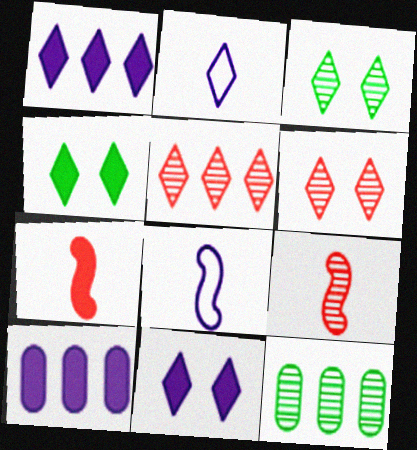[[2, 4, 5], 
[4, 7, 10]]